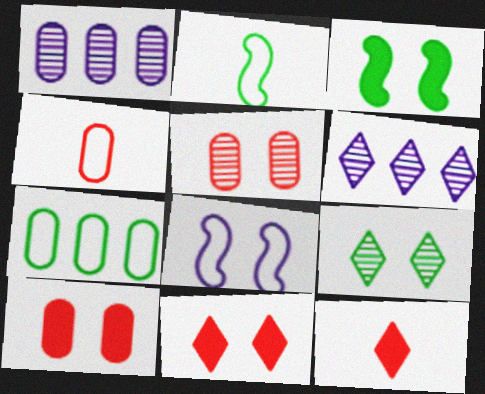[[1, 2, 11], 
[2, 6, 10], 
[3, 4, 6], 
[8, 9, 10]]